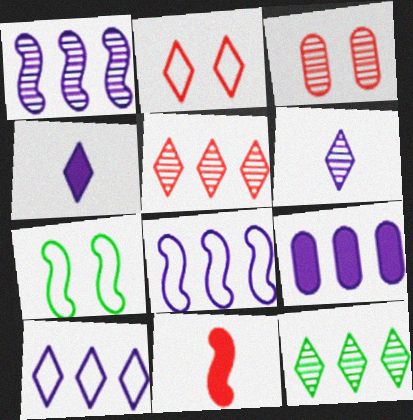[[1, 7, 11], 
[1, 9, 10], 
[2, 4, 12]]